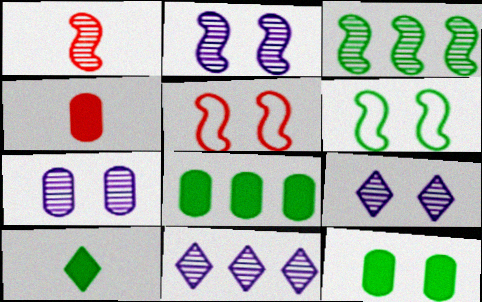[[1, 2, 3], 
[2, 7, 9], 
[4, 6, 11], 
[5, 9, 12]]